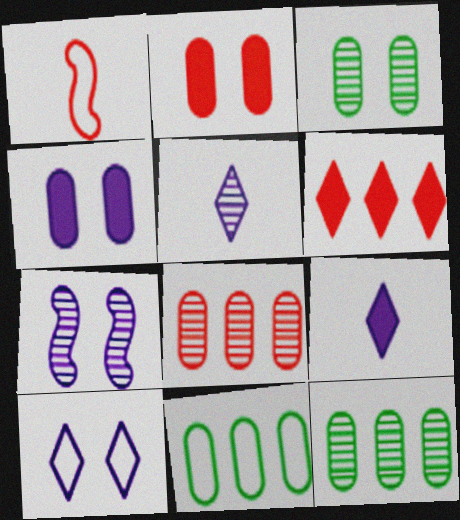[[1, 10, 11], 
[4, 7, 10]]